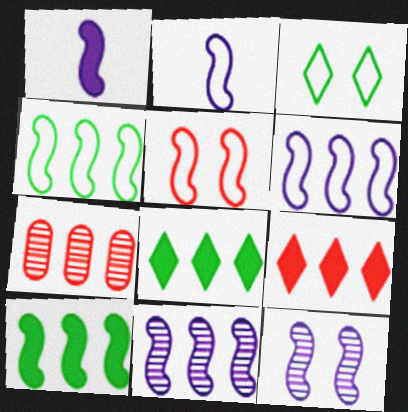[[1, 3, 7], 
[1, 6, 12], 
[2, 4, 5], 
[6, 7, 8]]